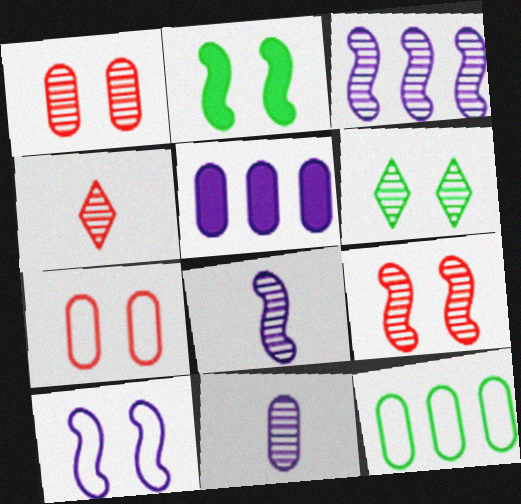[[2, 9, 10]]